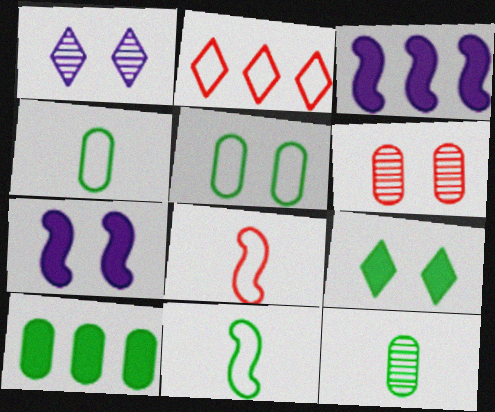[[1, 8, 10], 
[2, 7, 12], 
[5, 10, 12]]